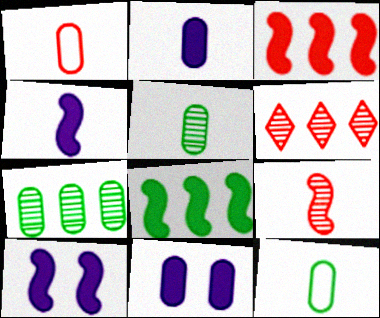[[1, 2, 5], 
[1, 7, 11], 
[6, 10, 12]]